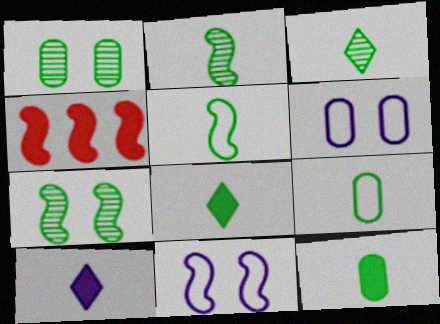[[2, 4, 11], 
[2, 8, 9], 
[3, 4, 6], 
[3, 5, 12]]